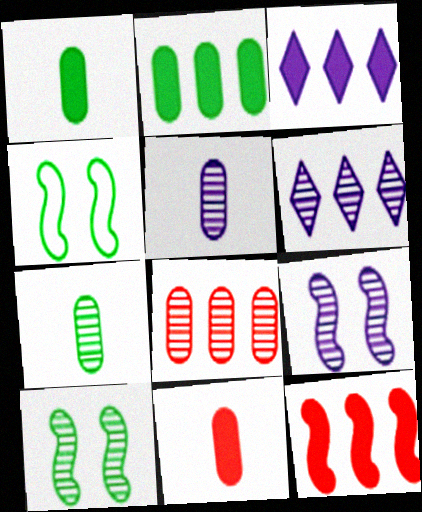[[2, 3, 12], 
[4, 6, 11], 
[5, 6, 9]]